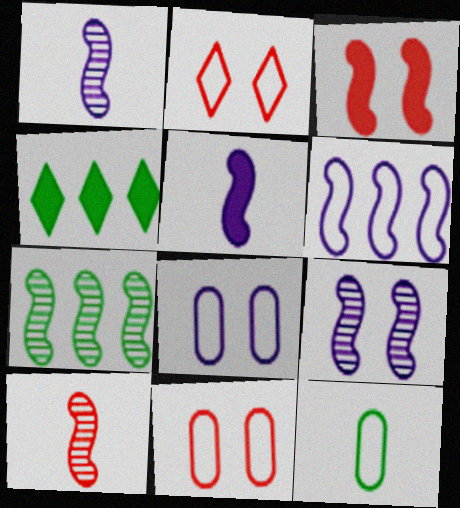[[1, 4, 11], 
[2, 6, 12], 
[4, 8, 10], 
[5, 6, 9], 
[7, 9, 10]]